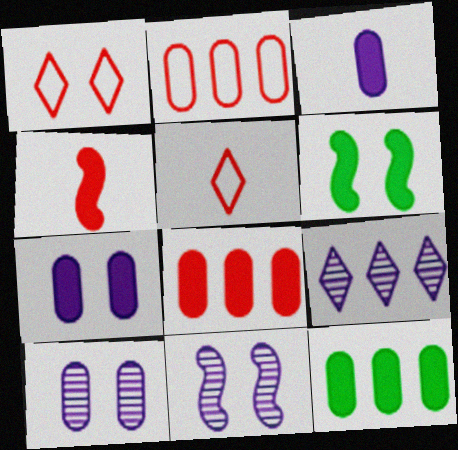[[1, 6, 10], 
[5, 11, 12]]